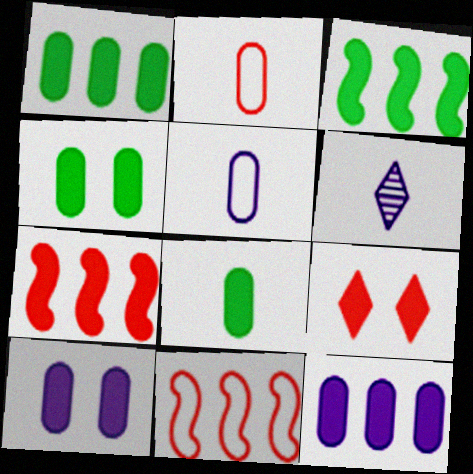[[1, 4, 8], 
[4, 6, 11]]